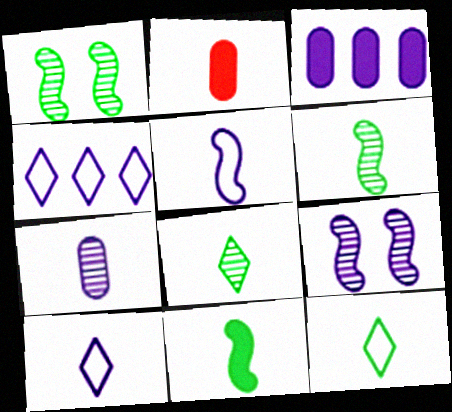[[1, 2, 4], 
[2, 5, 8], 
[2, 6, 10], 
[3, 9, 10]]